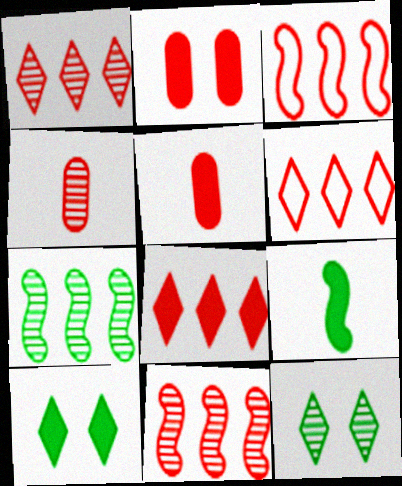[[1, 6, 8]]